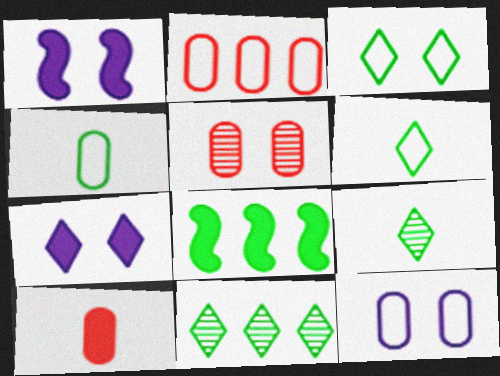[[1, 2, 9], 
[1, 3, 5], 
[2, 4, 12], 
[2, 5, 10], 
[7, 8, 10]]